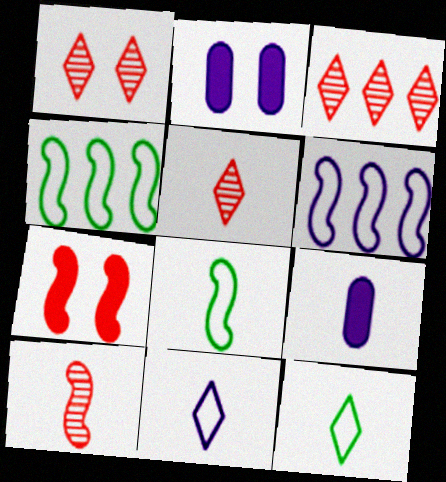[[1, 3, 5], 
[1, 4, 9], 
[2, 3, 8], 
[2, 4, 5], 
[5, 8, 9], 
[9, 10, 12]]